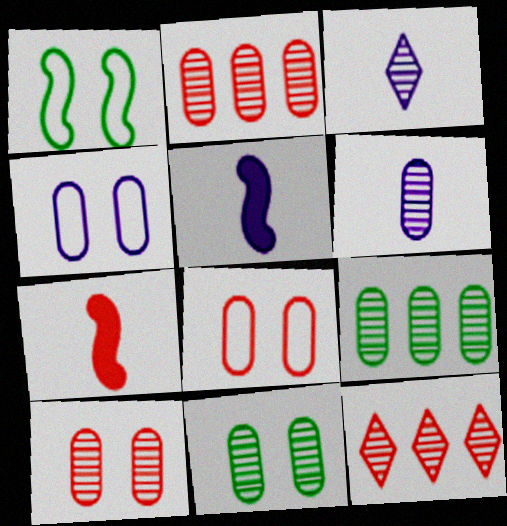[[2, 6, 11], 
[6, 9, 10], 
[7, 8, 12]]